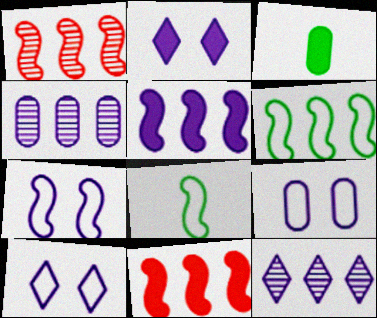[[1, 3, 10], 
[1, 5, 6], 
[2, 3, 11], 
[7, 9, 10]]